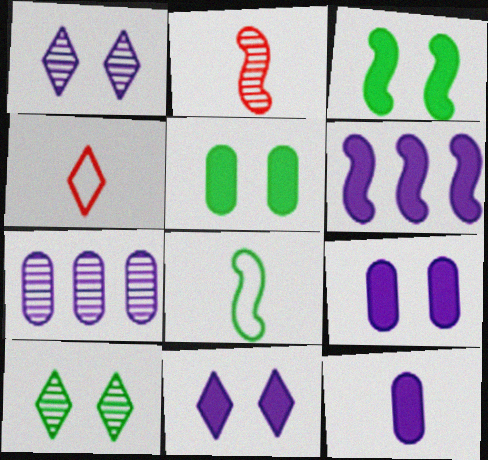[[2, 7, 10], 
[3, 4, 7], 
[6, 11, 12]]